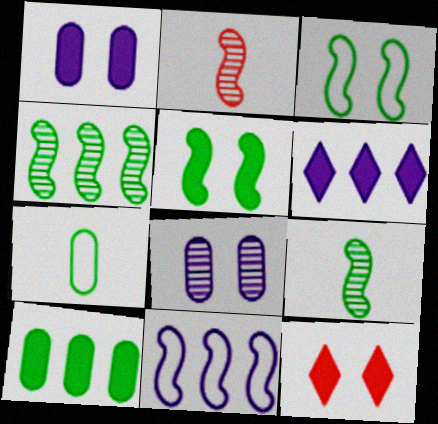[[1, 5, 12], 
[2, 5, 11], 
[3, 8, 12]]